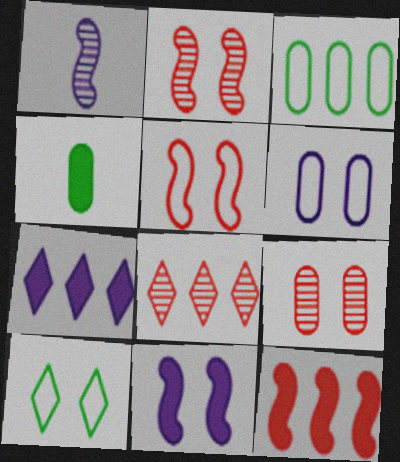[[1, 6, 7], 
[5, 6, 10], 
[9, 10, 11]]